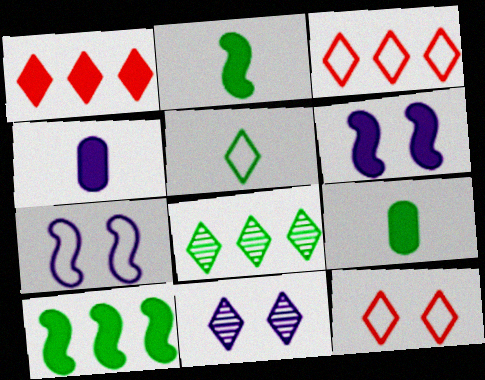[[1, 5, 11], 
[1, 6, 9]]